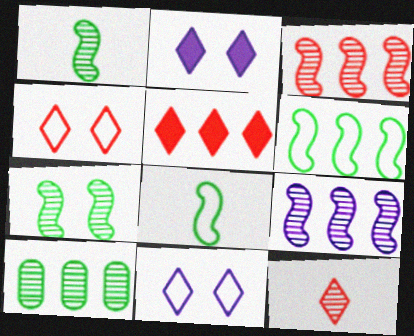[[4, 5, 12]]